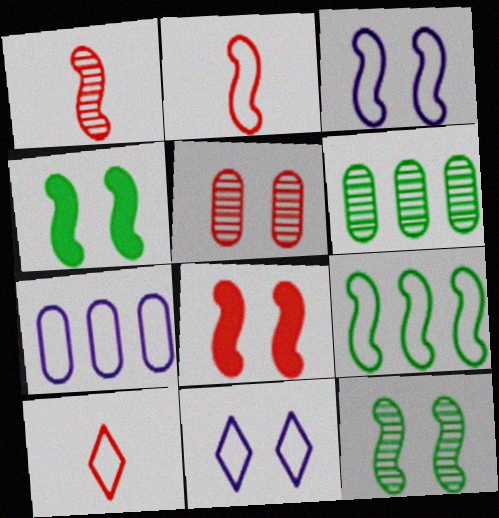[[2, 3, 9], 
[3, 8, 12], 
[4, 5, 11]]